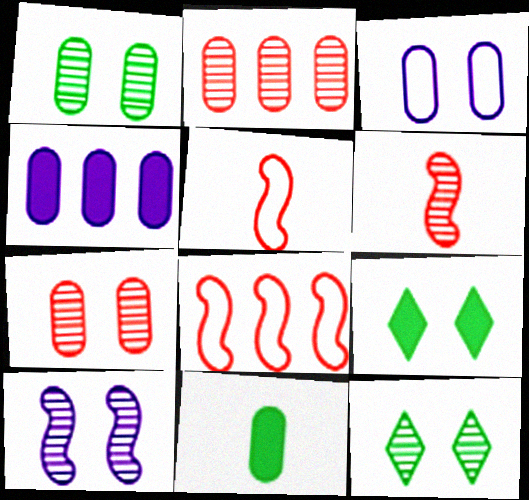[[2, 3, 11], 
[4, 5, 12], 
[7, 10, 12]]